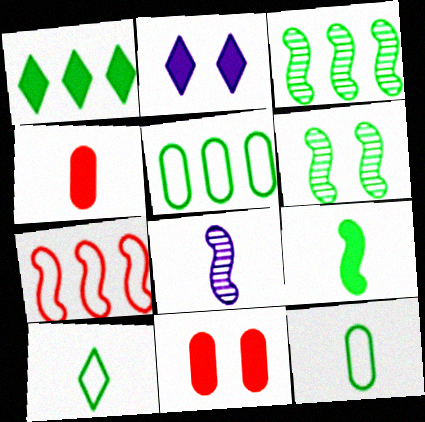[[1, 3, 5], 
[1, 6, 12], 
[4, 8, 10]]